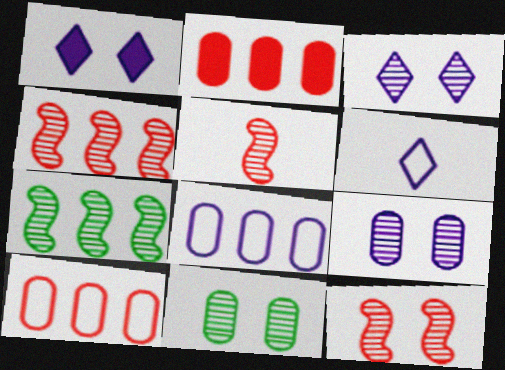[[3, 11, 12], 
[4, 5, 12]]